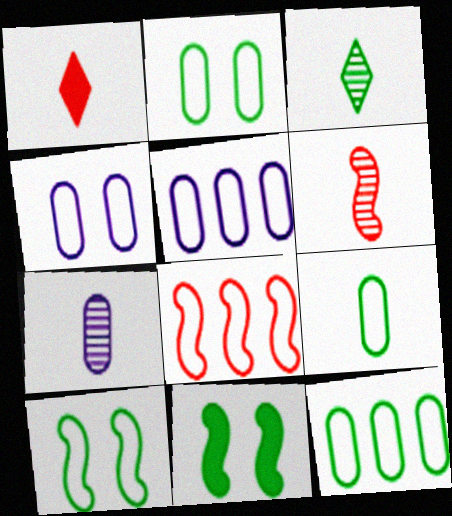[[2, 9, 12], 
[3, 6, 7], 
[3, 11, 12]]